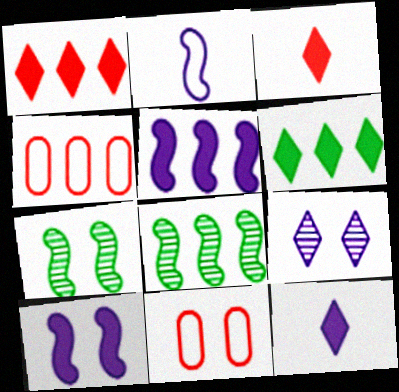[[4, 7, 12], 
[8, 11, 12]]